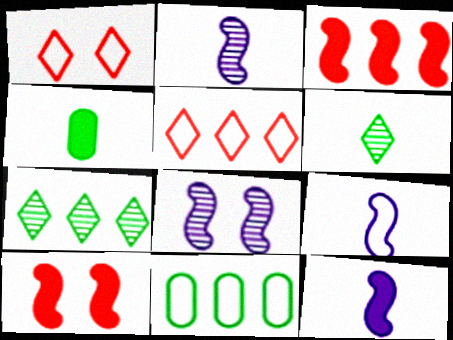[[1, 9, 11], 
[2, 9, 12], 
[4, 5, 8]]